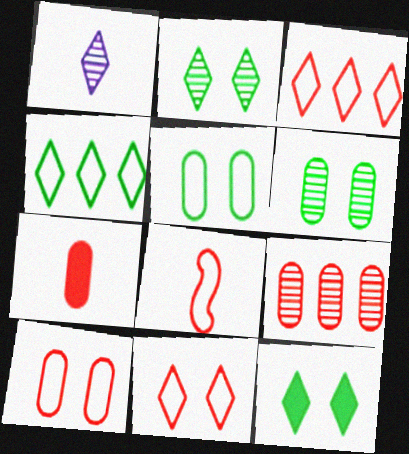[[1, 3, 12], 
[3, 8, 10], 
[7, 9, 10]]